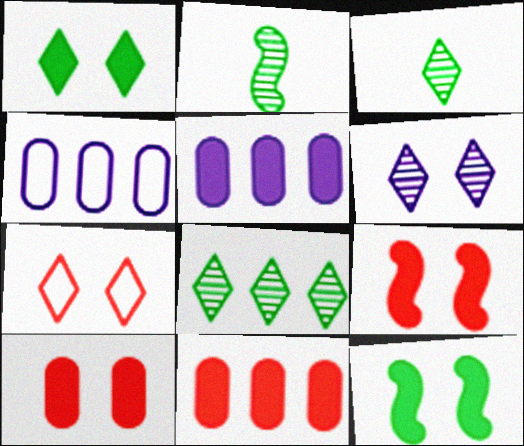[[1, 6, 7], 
[2, 5, 7], 
[3, 4, 9]]